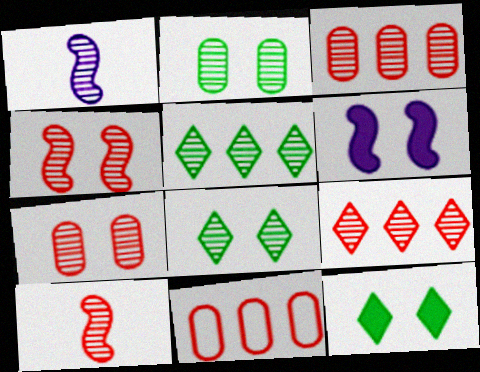[[1, 2, 9], 
[1, 3, 8], 
[1, 5, 7], 
[1, 11, 12], 
[7, 9, 10]]